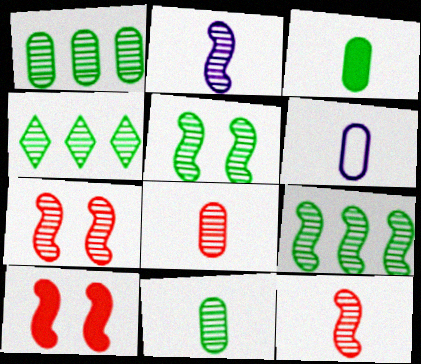[[1, 4, 9], 
[2, 7, 9], 
[3, 6, 8], 
[4, 5, 11], 
[4, 6, 10]]